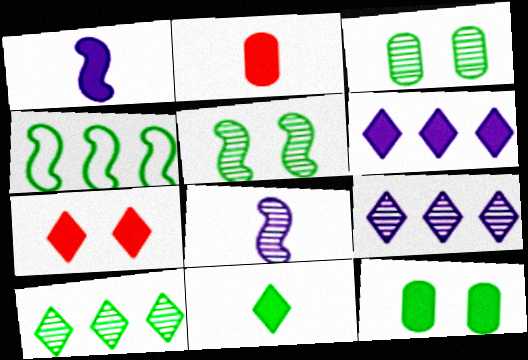[[1, 2, 11], 
[3, 4, 11], 
[6, 7, 11]]